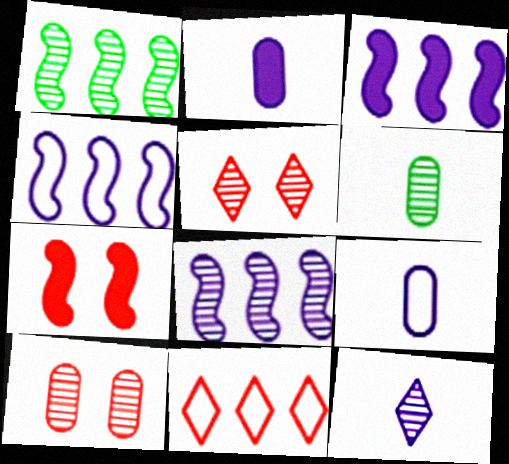[[1, 10, 12], 
[3, 4, 8], 
[5, 6, 8]]